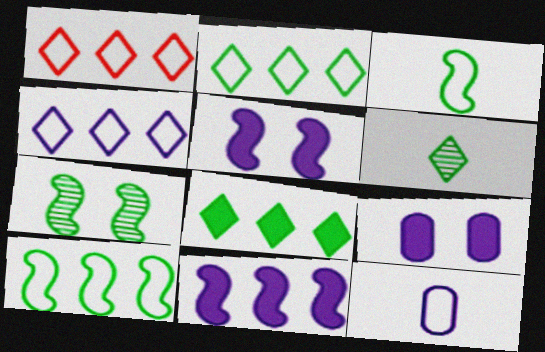[[1, 2, 4]]